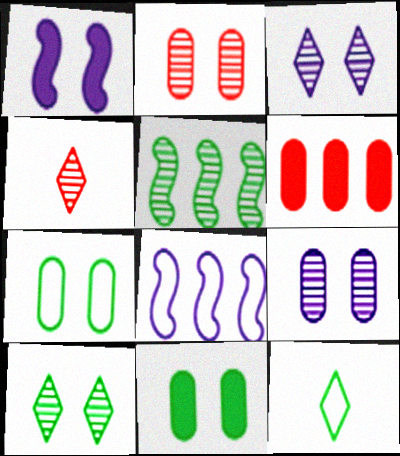[[4, 5, 9], 
[4, 8, 11], 
[5, 11, 12]]